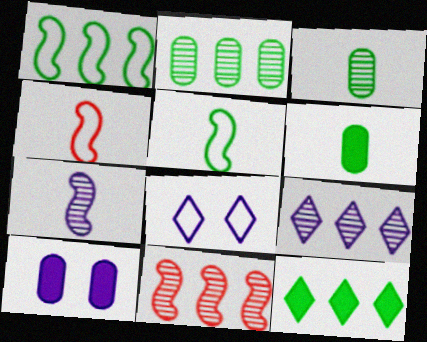[[1, 2, 12], 
[2, 9, 11], 
[6, 8, 11]]